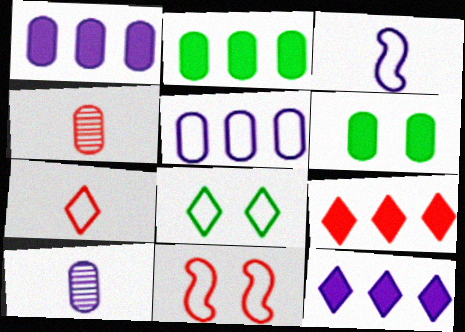[[4, 5, 6], 
[4, 9, 11]]